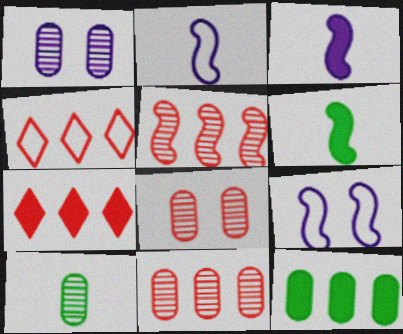[[1, 4, 6], 
[1, 10, 11], 
[5, 6, 9], 
[7, 9, 10]]